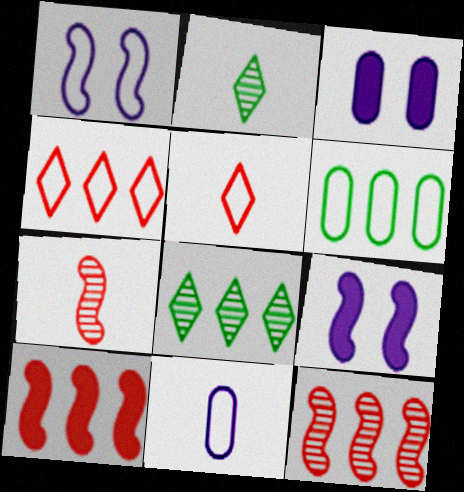[[1, 5, 6]]